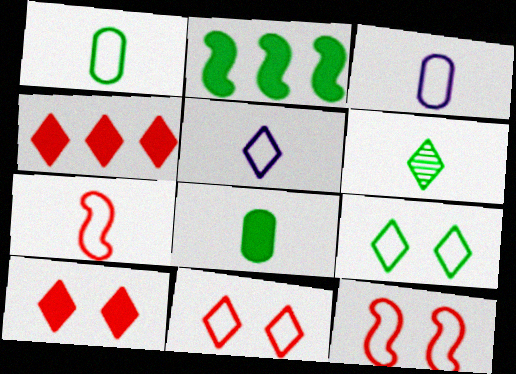[[1, 5, 7]]